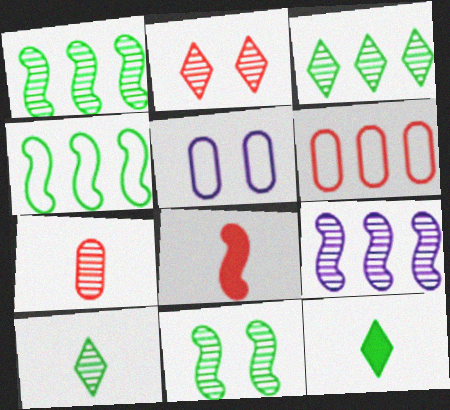[[2, 6, 8], 
[3, 5, 8]]